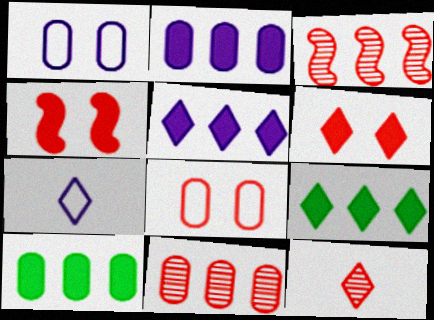[]